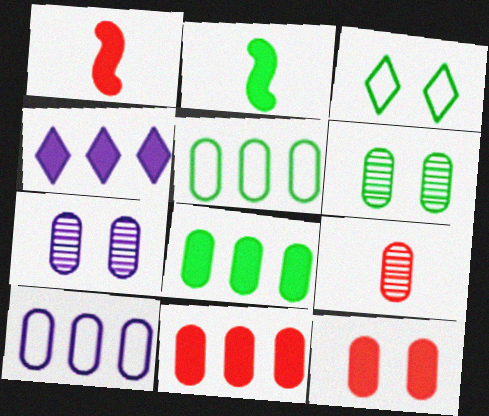[[2, 4, 12]]